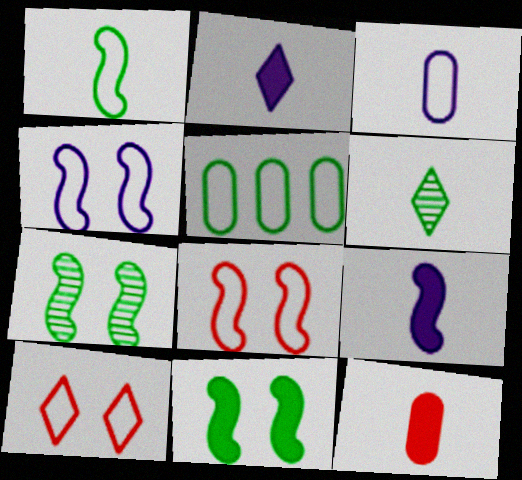[[5, 6, 11]]